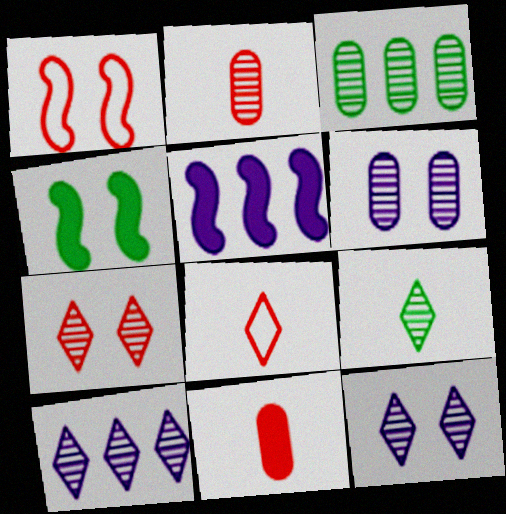[[2, 3, 6], 
[7, 9, 10]]